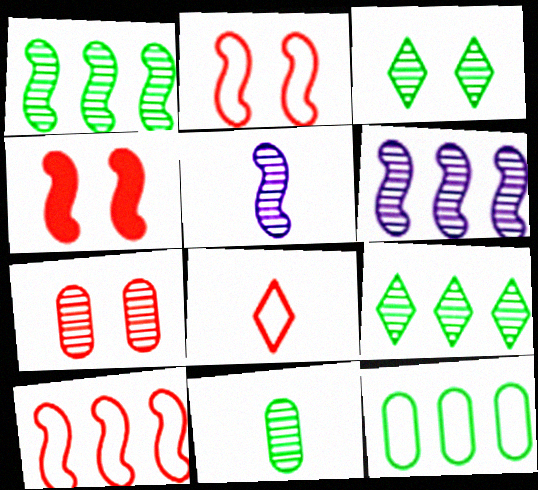[[1, 3, 11], 
[5, 7, 9]]